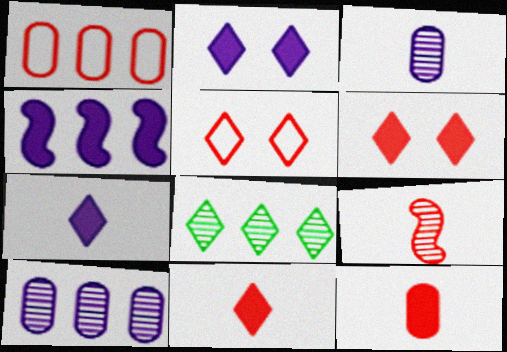[[1, 4, 8], 
[1, 6, 9], 
[5, 7, 8]]